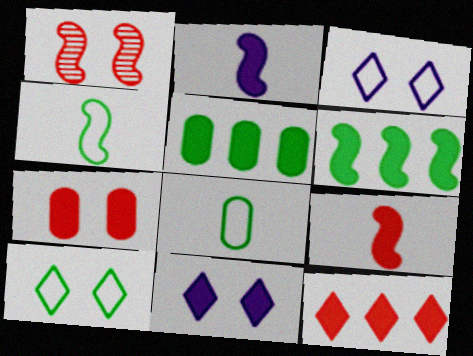[[5, 9, 11], 
[7, 9, 12]]